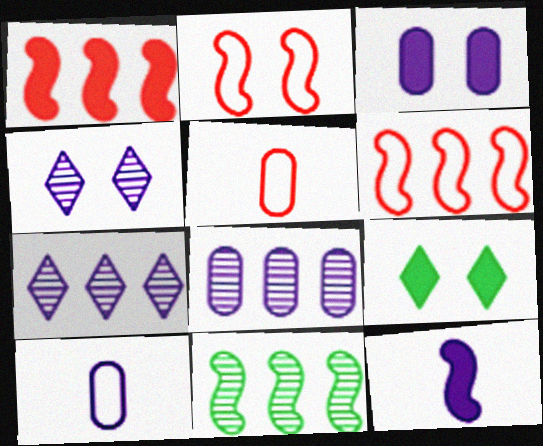[[2, 11, 12], 
[3, 8, 10]]